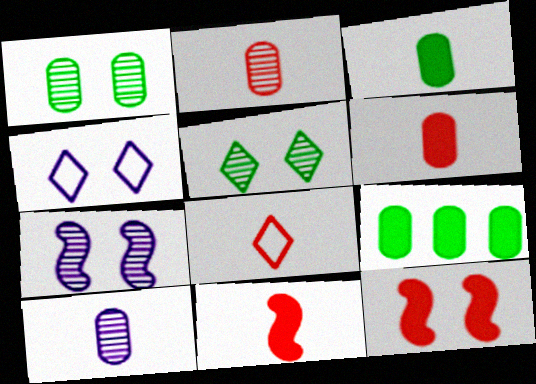[[1, 4, 12], 
[2, 8, 11], 
[7, 8, 9]]